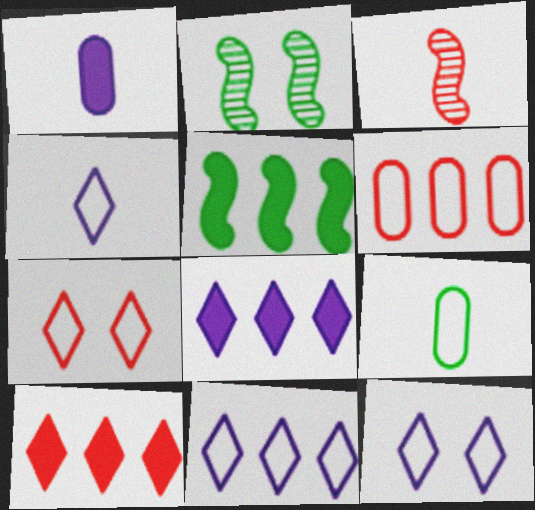[[4, 11, 12]]